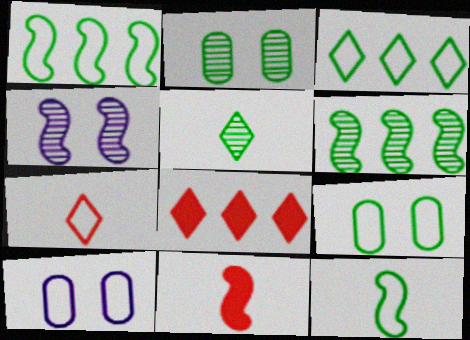[[1, 4, 11], 
[1, 7, 10], 
[2, 5, 6], 
[3, 9, 12]]